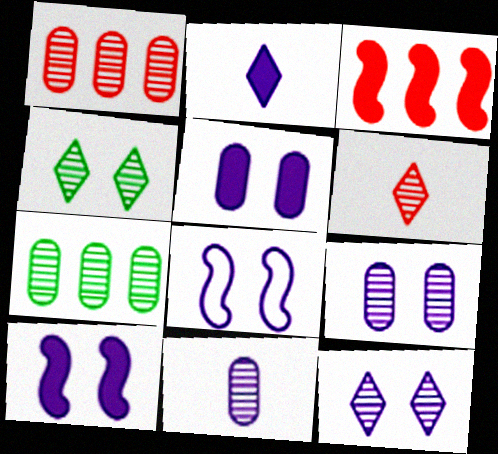[[5, 8, 12]]